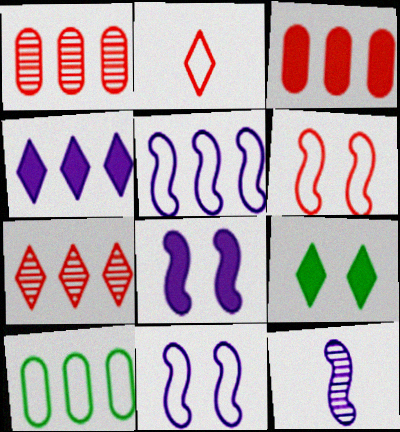[[2, 10, 11], 
[5, 8, 12]]